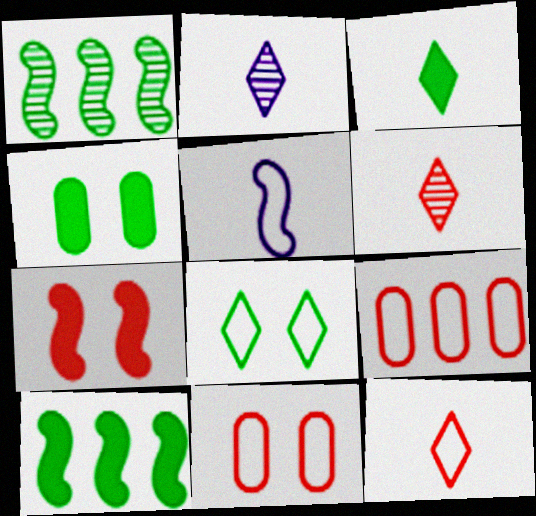[[1, 5, 7], 
[2, 3, 12], 
[2, 10, 11], 
[3, 4, 10], 
[5, 8, 9], 
[6, 7, 9]]